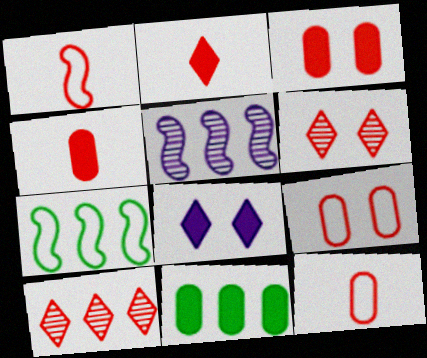[[1, 3, 10]]